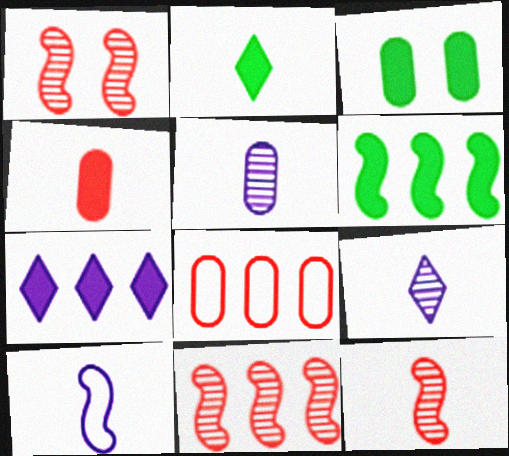[[1, 6, 10], 
[1, 11, 12], 
[2, 3, 6], 
[3, 5, 8]]